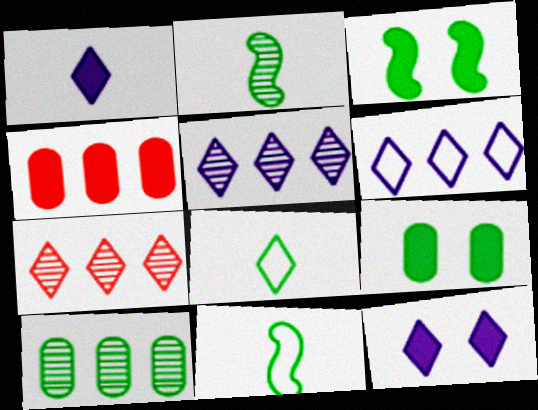[[1, 3, 4], 
[3, 8, 10], 
[7, 8, 12]]